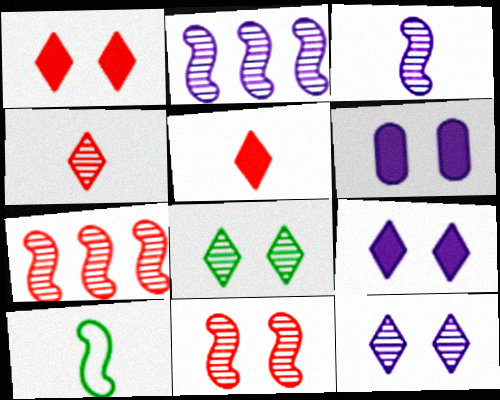[]